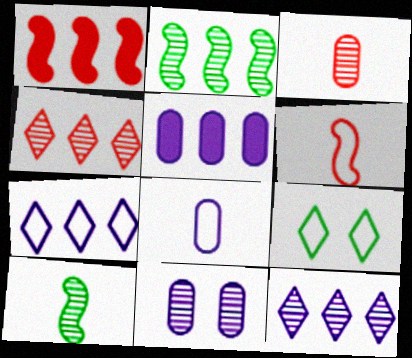[[4, 10, 11], 
[5, 8, 11]]